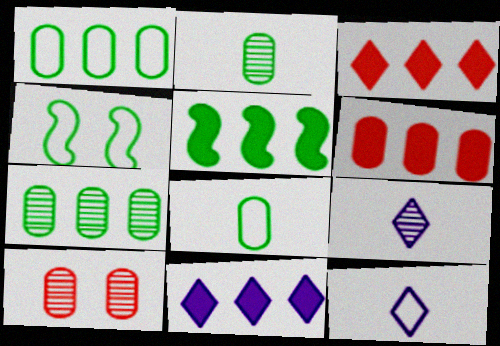[[4, 6, 9], 
[5, 6, 11], 
[5, 10, 12]]